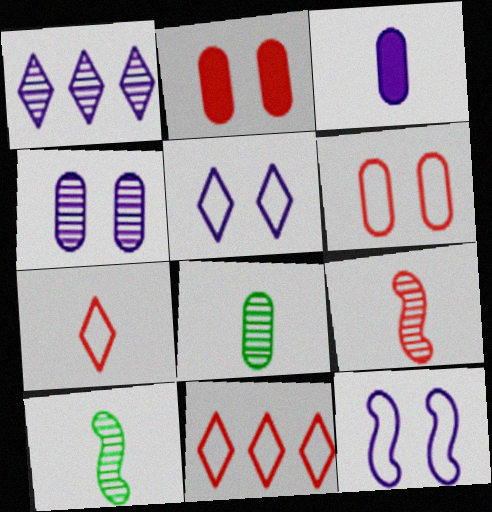[[1, 3, 12], 
[2, 9, 11], 
[3, 7, 10]]